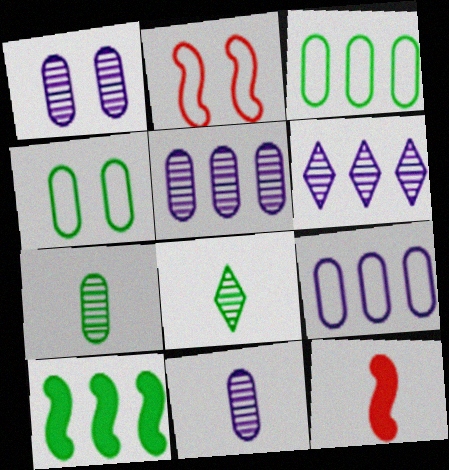[[1, 5, 11], 
[4, 6, 12], 
[4, 8, 10]]